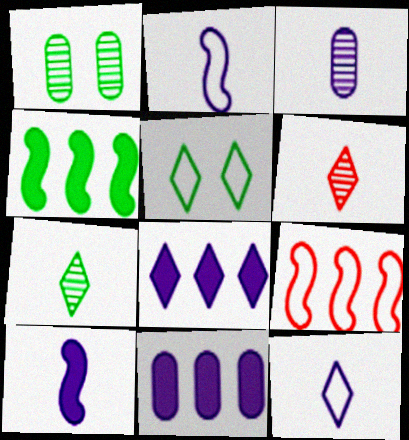[[3, 10, 12], 
[5, 6, 8]]